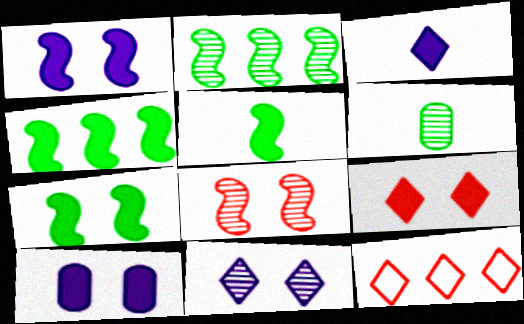[[1, 6, 12], 
[4, 5, 7], 
[7, 9, 10]]